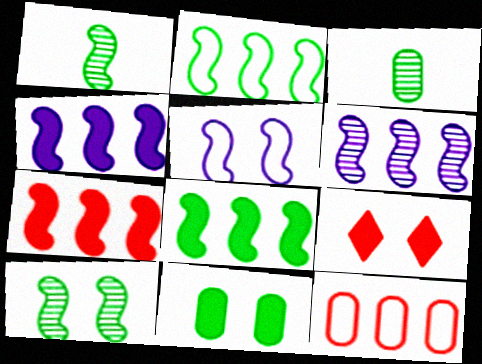[[1, 5, 7], 
[2, 6, 7], 
[4, 7, 8]]